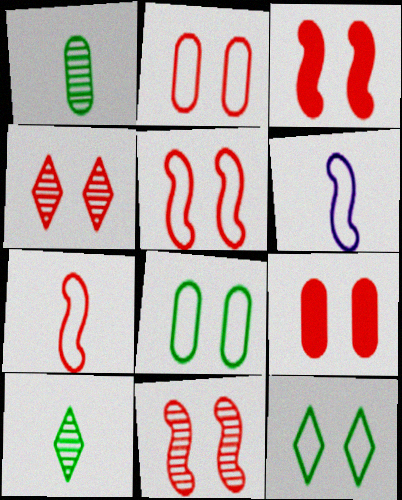[[2, 3, 4], 
[3, 5, 11], 
[4, 5, 9]]